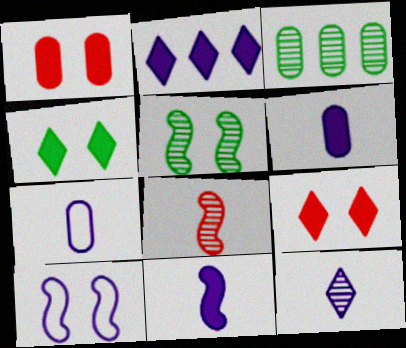[[1, 3, 7], 
[7, 11, 12]]